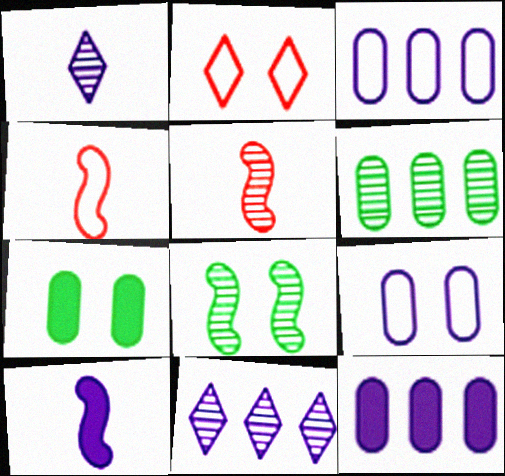[[2, 6, 10], 
[4, 7, 11], 
[9, 10, 11]]